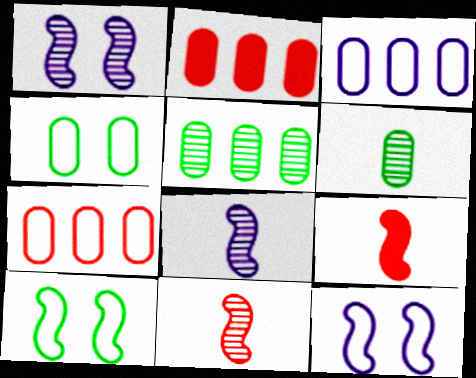[[2, 3, 5]]